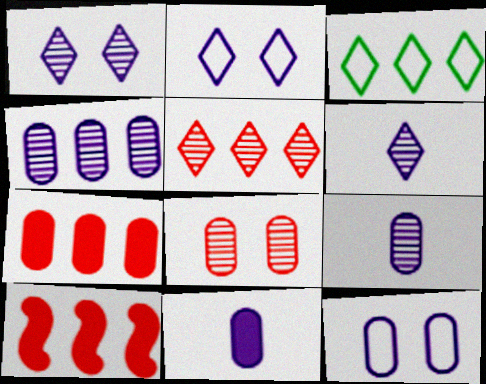[[3, 4, 10], 
[4, 11, 12]]